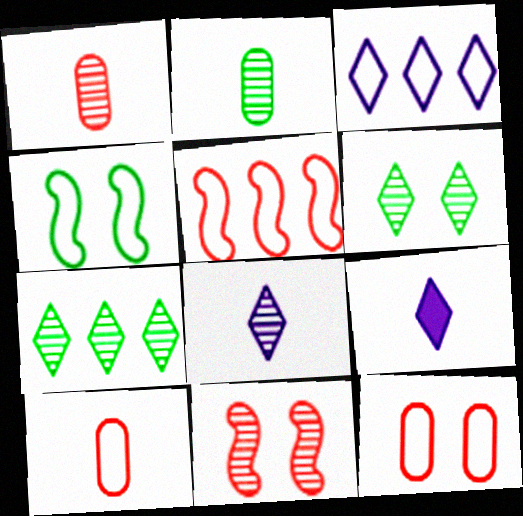[[3, 4, 10]]